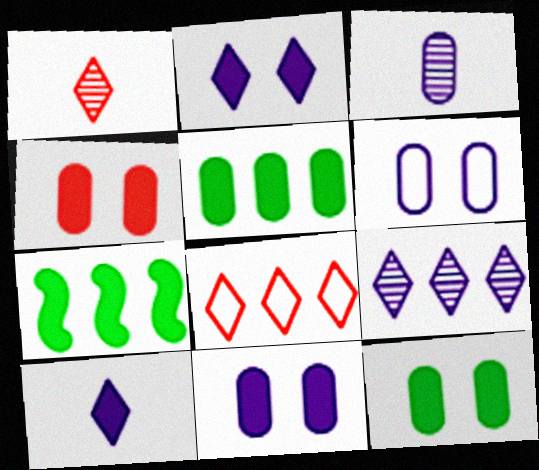[[1, 6, 7], 
[4, 7, 10], 
[4, 11, 12]]